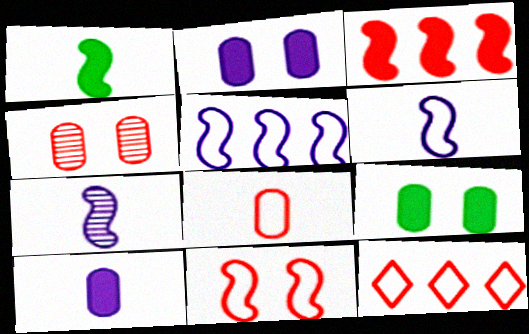[[7, 9, 12], 
[8, 11, 12]]